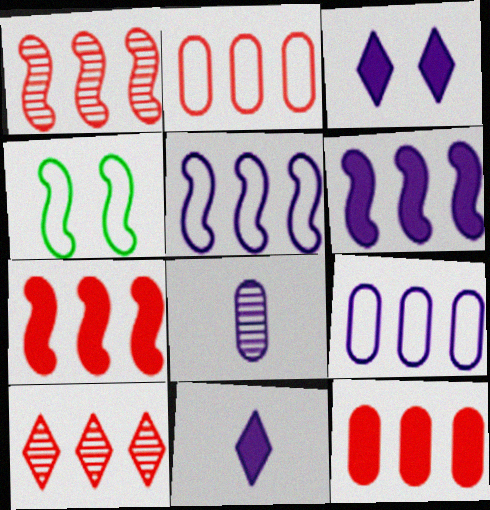[[2, 7, 10], 
[3, 5, 8]]